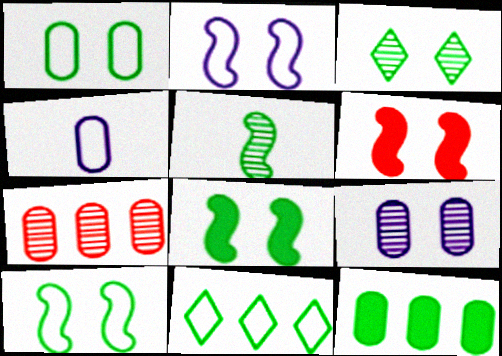[[1, 3, 8]]